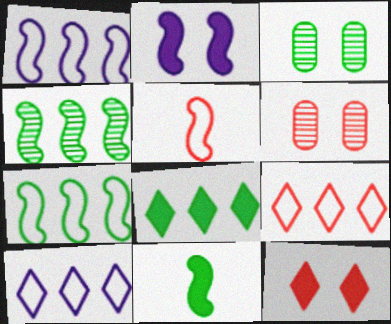[[2, 4, 5], 
[6, 10, 11]]